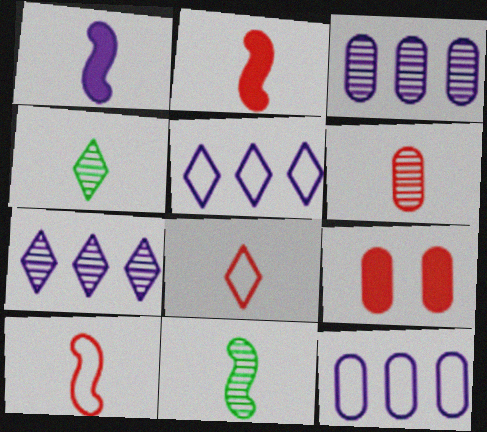[[1, 10, 11], 
[2, 6, 8], 
[5, 9, 11]]